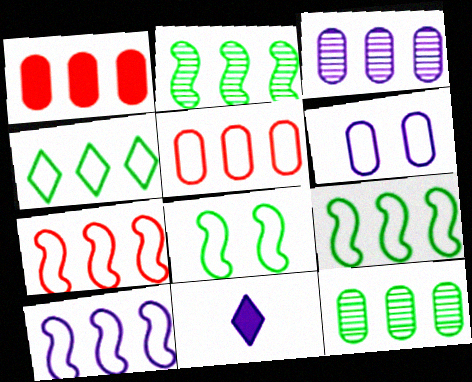[[4, 5, 10], 
[7, 9, 10]]